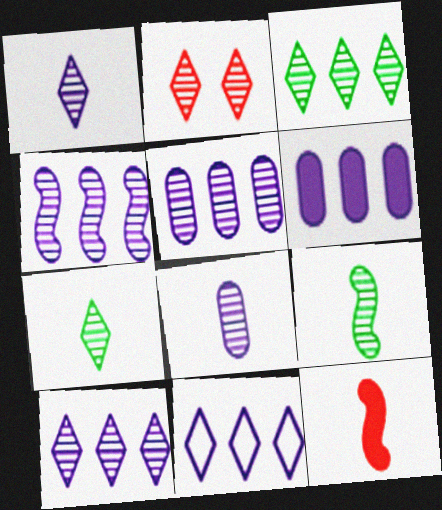[[1, 2, 3], 
[2, 5, 9], 
[2, 7, 10], 
[4, 5, 10], 
[4, 6, 11]]